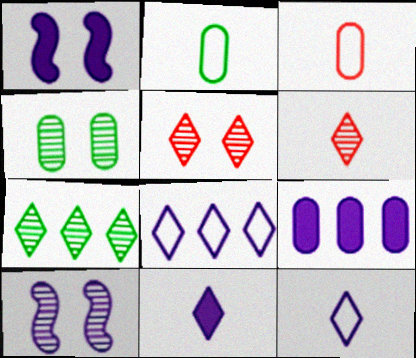[[1, 3, 7], 
[1, 9, 11], 
[3, 4, 9], 
[4, 5, 10], 
[9, 10, 12]]